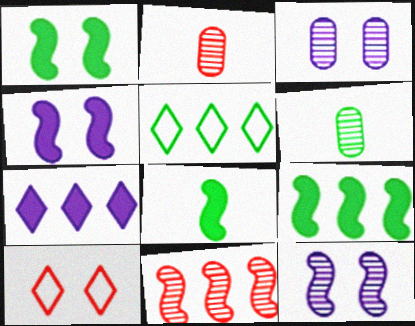[[1, 3, 10], 
[1, 5, 6], 
[1, 8, 9], 
[2, 4, 5]]